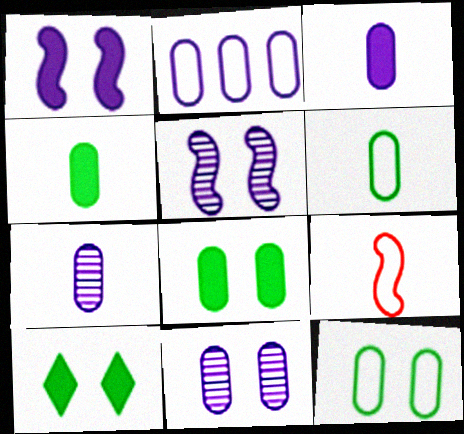[[2, 3, 11]]